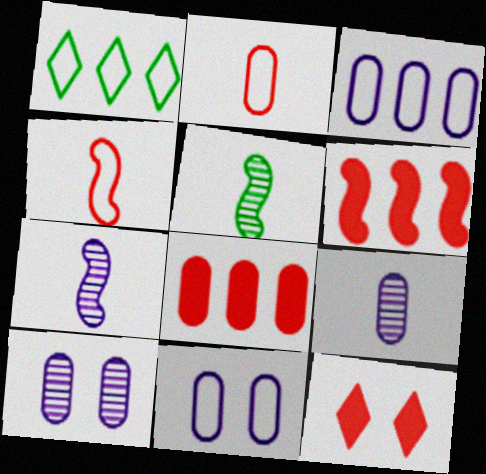[[1, 4, 11], 
[3, 5, 12]]